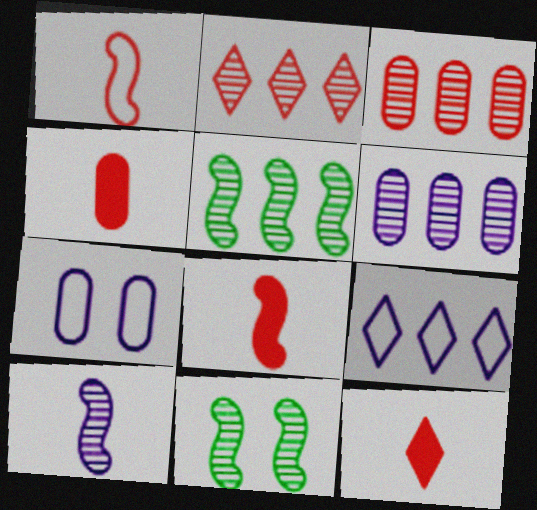[[2, 5, 6], 
[4, 8, 12], 
[4, 9, 11], 
[5, 7, 12]]